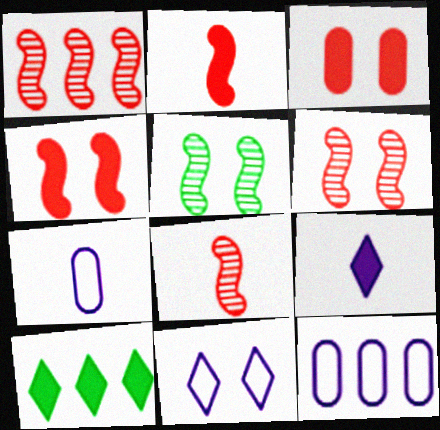[[1, 6, 8], 
[1, 10, 12], 
[3, 5, 11], 
[6, 7, 10]]